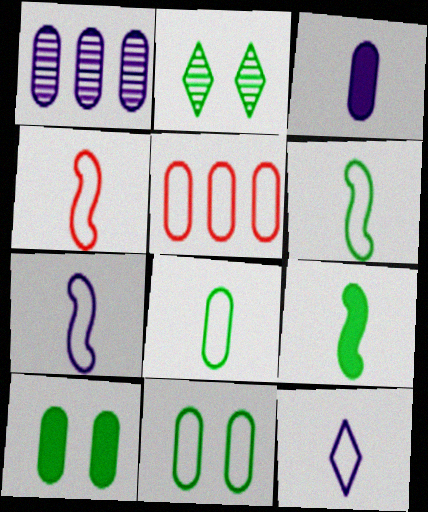[[4, 6, 7], 
[4, 8, 12]]